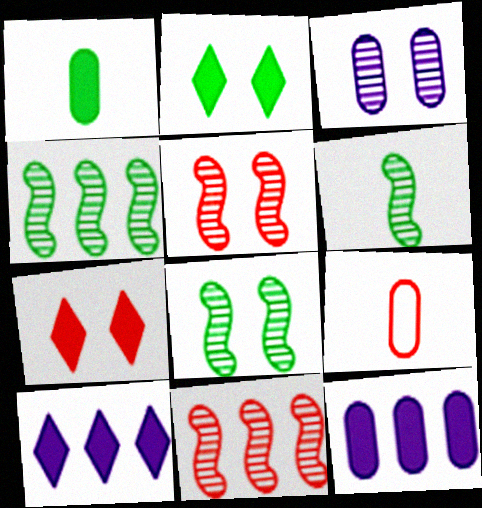[[4, 6, 8], 
[7, 9, 11], 
[8, 9, 10]]